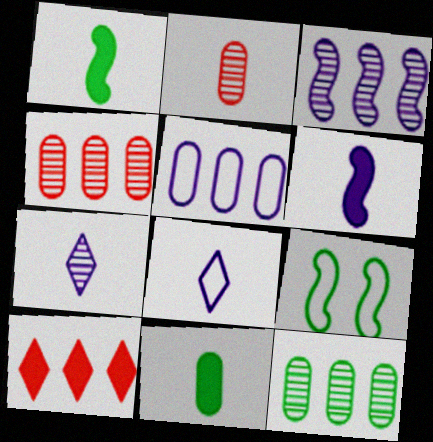[[1, 2, 8]]